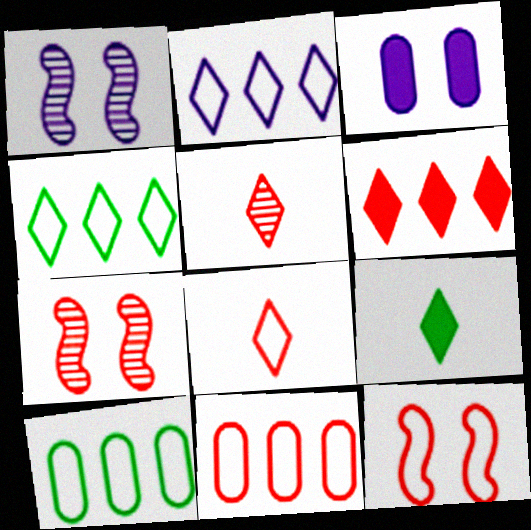[[1, 9, 11], 
[8, 11, 12]]